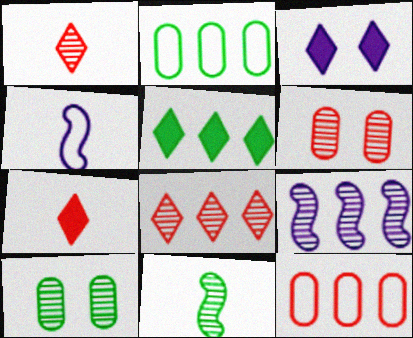[[1, 9, 10], 
[3, 5, 7], 
[3, 11, 12], 
[4, 5, 6], 
[5, 9, 12]]